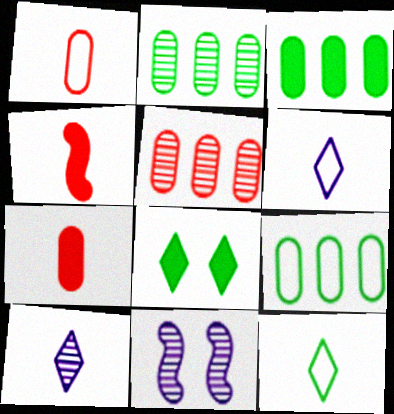[[2, 3, 9]]